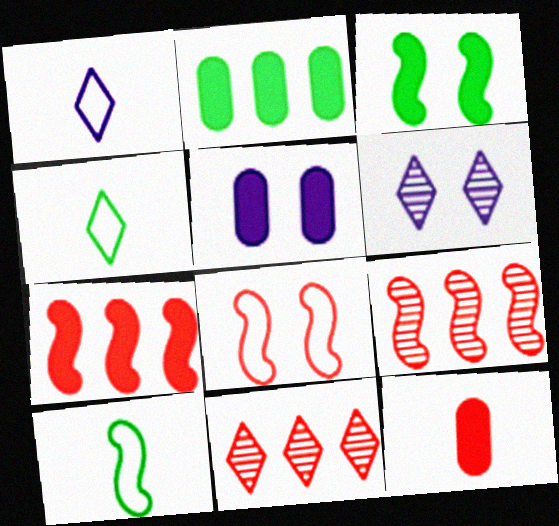[[2, 5, 12], 
[4, 5, 9], 
[5, 10, 11], 
[8, 11, 12]]